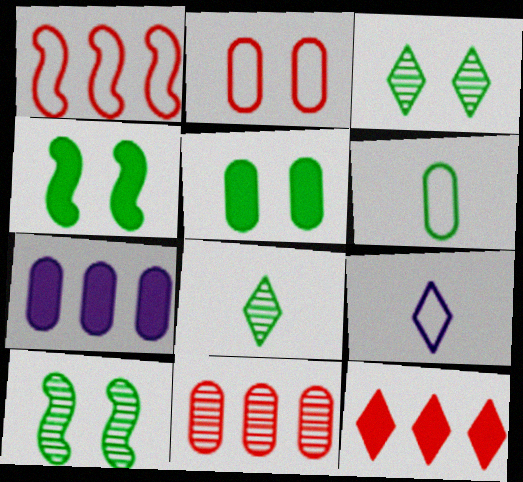[[1, 11, 12], 
[3, 9, 12], 
[4, 9, 11]]